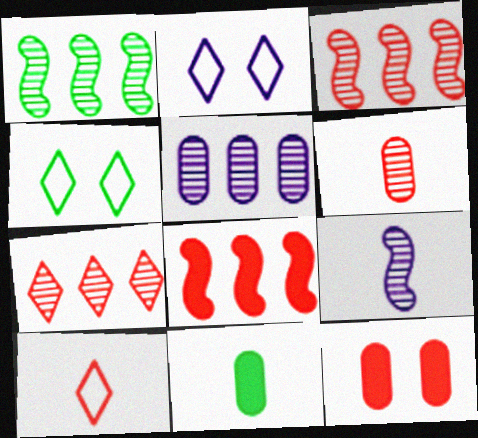[[1, 4, 11], 
[1, 5, 7], 
[2, 3, 11], 
[3, 10, 12], 
[9, 10, 11]]